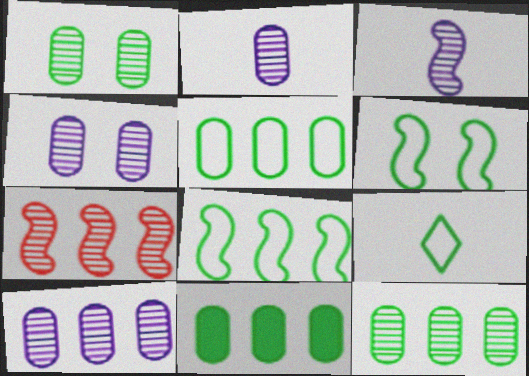[[2, 4, 10], 
[5, 6, 9], 
[5, 11, 12]]